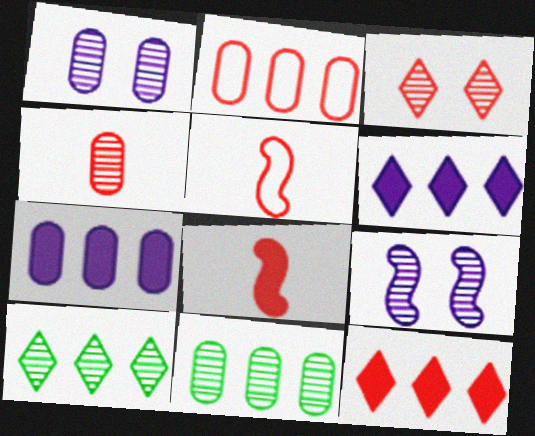[[1, 4, 11], 
[2, 3, 8], 
[2, 7, 11], 
[4, 9, 10]]